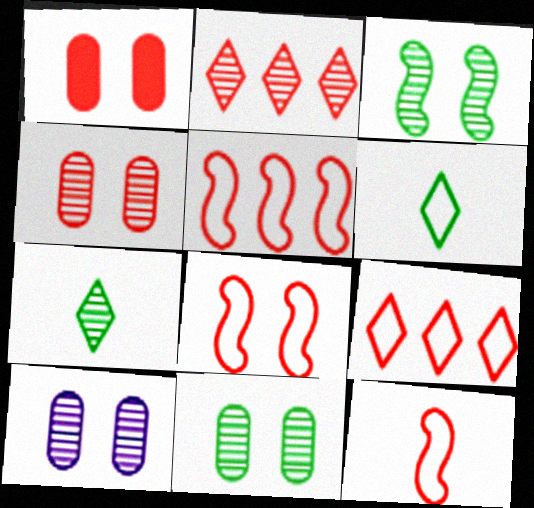[[1, 2, 12], 
[4, 10, 11], 
[5, 8, 12]]